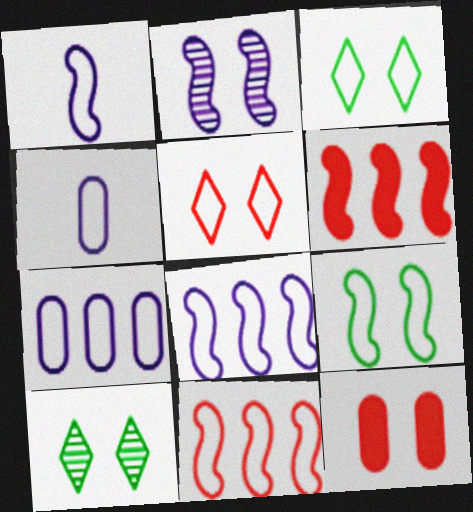[[1, 9, 11], 
[2, 3, 12], 
[3, 4, 11], 
[4, 6, 10]]